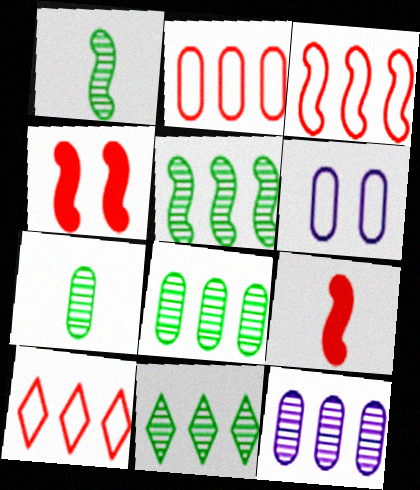[[2, 3, 10], 
[5, 8, 11], 
[6, 9, 11]]